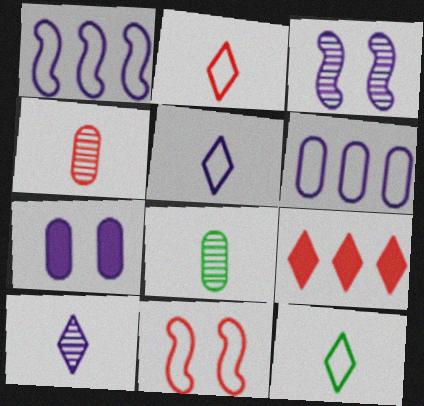[[1, 7, 10], 
[2, 5, 12], 
[4, 9, 11], 
[6, 11, 12]]